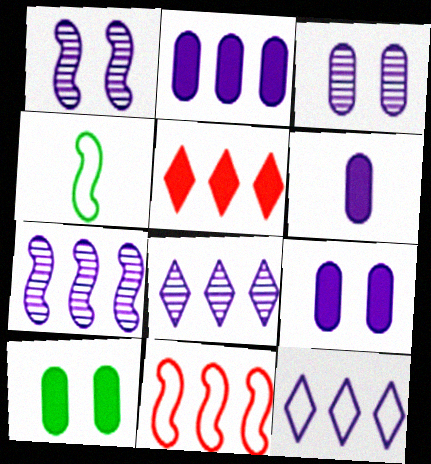[[1, 6, 12], 
[2, 6, 9], 
[2, 7, 12], 
[3, 4, 5]]